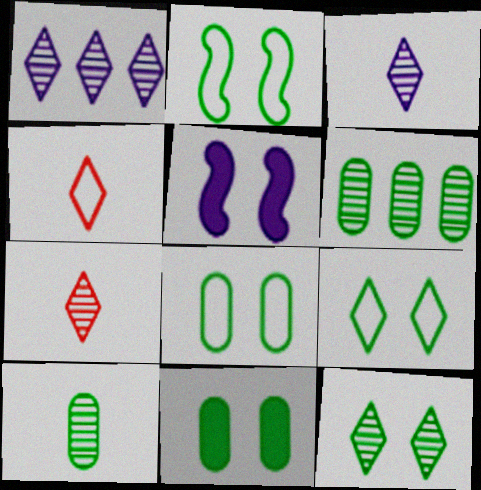[[1, 7, 12], 
[2, 8, 9], 
[2, 11, 12], 
[4, 5, 6]]